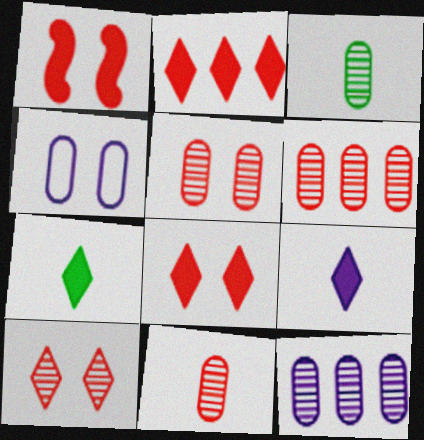[[3, 5, 12], 
[5, 6, 11]]